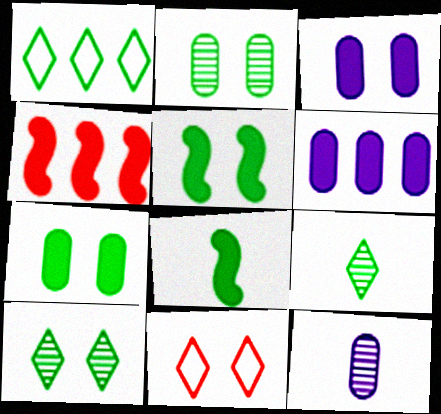[[1, 2, 8]]